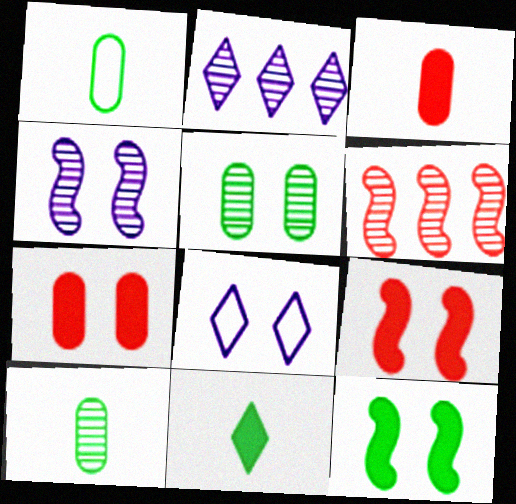[[1, 2, 9], 
[5, 8, 9]]